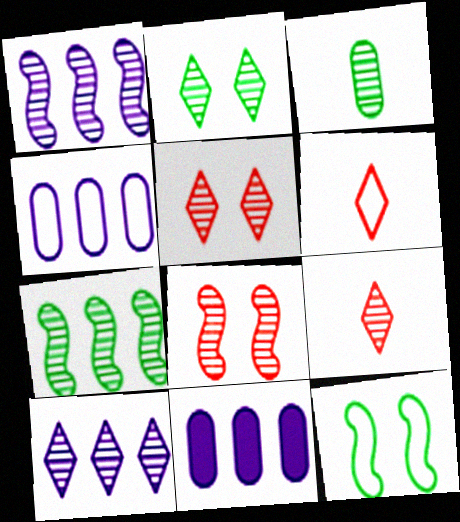[[1, 3, 5], 
[2, 3, 7], 
[2, 9, 10], 
[3, 8, 10], 
[4, 6, 12], 
[9, 11, 12]]